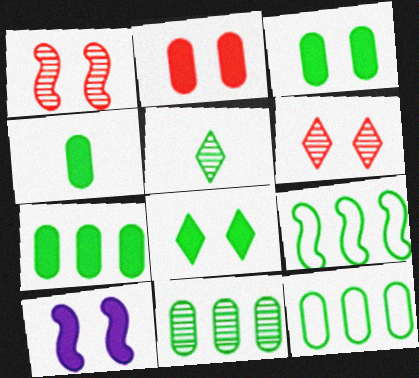[[2, 8, 10], 
[3, 4, 7], 
[3, 5, 9], 
[7, 11, 12]]